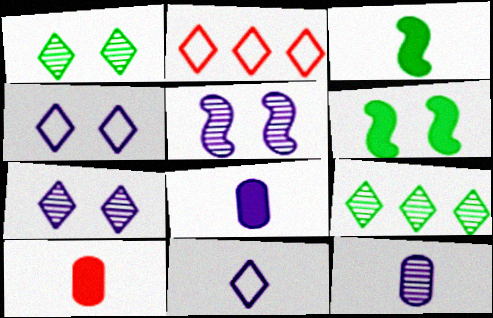[[2, 6, 12]]